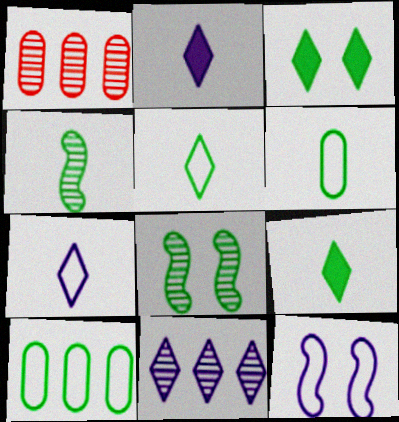[[1, 9, 12], 
[3, 4, 10], 
[4, 6, 9], 
[8, 9, 10]]